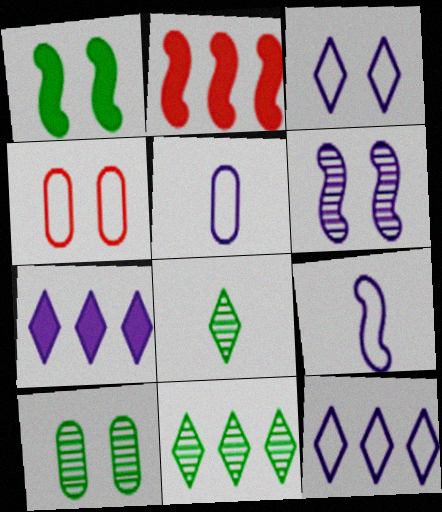[[5, 6, 7]]